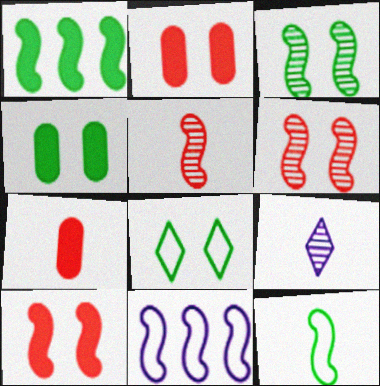[[1, 3, 12], 
[3, 4, 8], 
[7, 9, 12]]